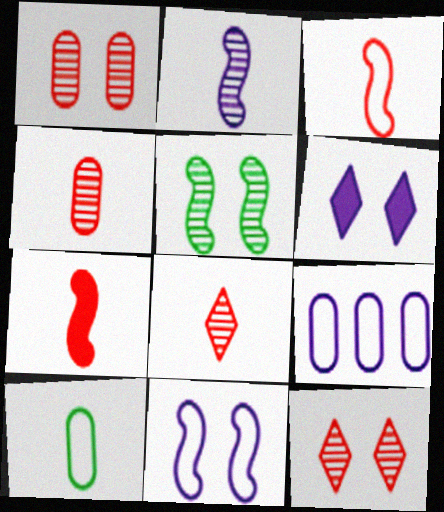[[2, 6, 9]]